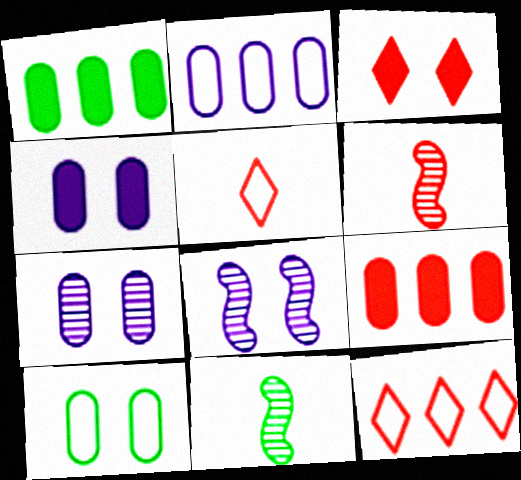[[1, 5, 8], 
[2, 3, 11], 
[3, 8, 10], 
[4, 11, 12]]